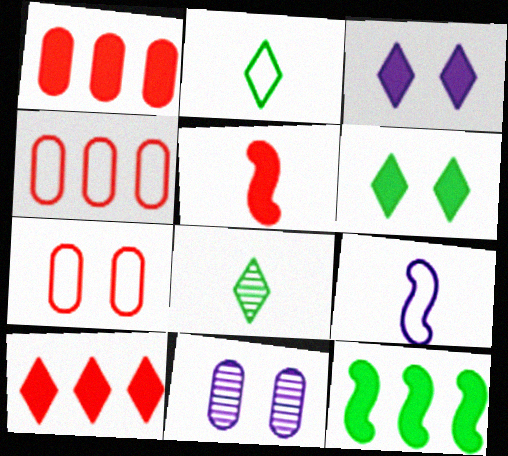[]